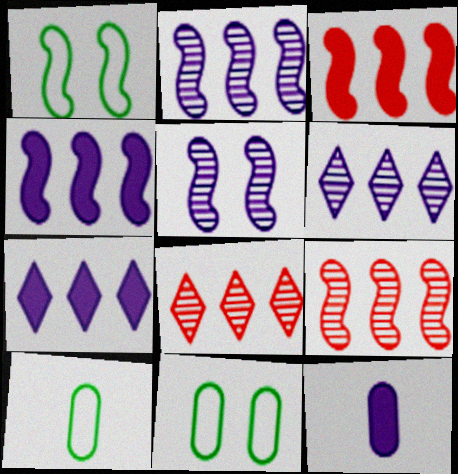[[1, 8, 12]]